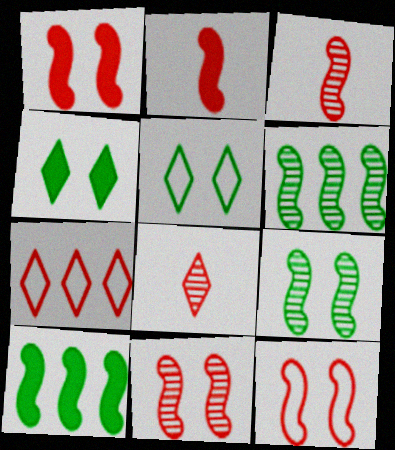[[1, 11, 12]]